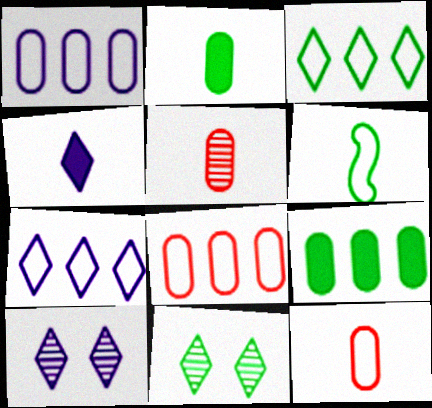[[4, 5, 6], 
[4, 7, 10], 
[6, 9, 11]]